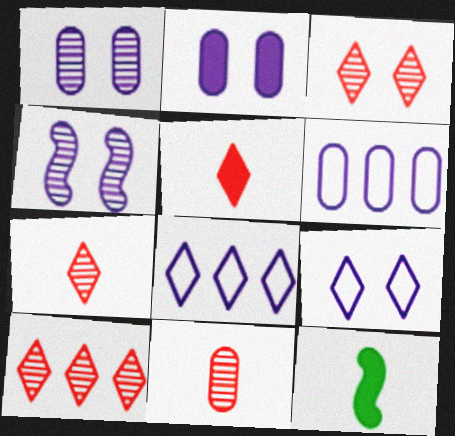[[2, 4, 9], 
[3, 6, 12], 
[3, 7, 10]]